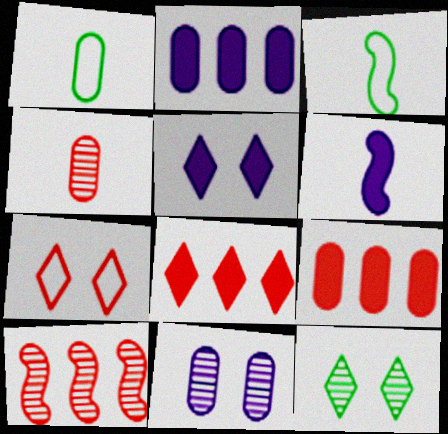[[1, 5, 10], 
[1, 9, 11], 
[2, 5, 6], 
[3, 8, 11], 
[5, 7, 12]]